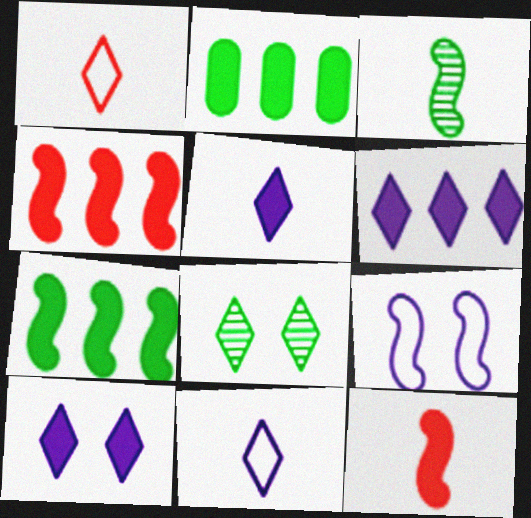[[1, 6, 8], 
[2, 4, 6], 
[2, 10, 12], 
[3, 4, 9], 
[5, 6, 10]]